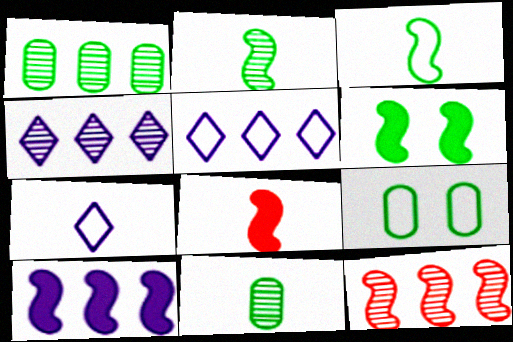[[1, 4, 12], 
[4, 8, 9], 
[6, 8, 10], 
[7, 8, 11]]